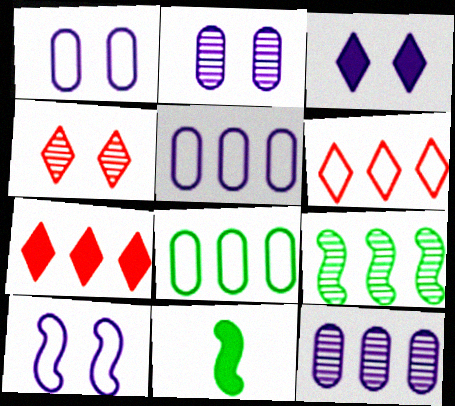[[2, 3, 10], 
[2, 6, 11], 
[4, 5, 11], 
[5, 7, 9]]